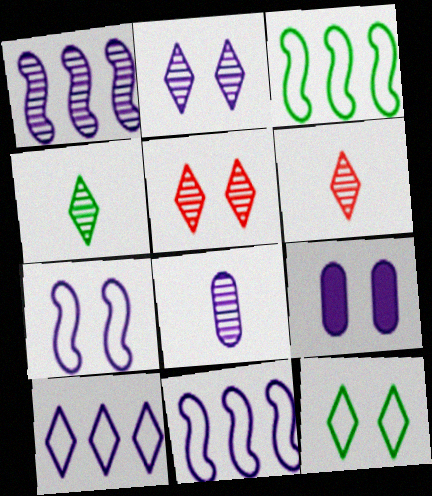[[1, 2, 8], 
[2, 7, 9], 
[3, 6, 9]]